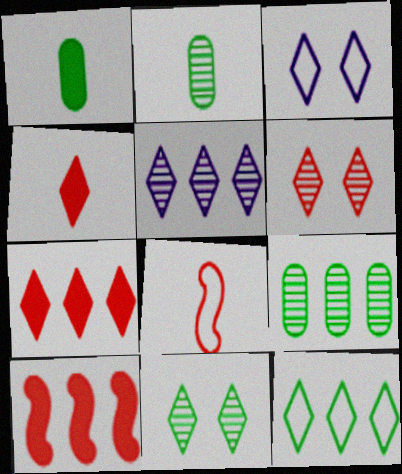[[2, 3, 10], 
[5, 7, 12]]